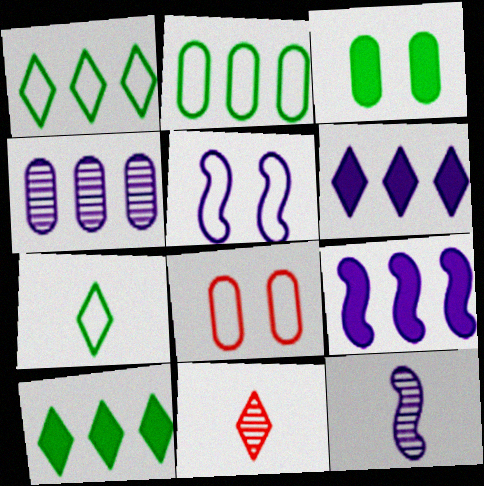[[5, 9, 12], 
[8, 10, 12]]